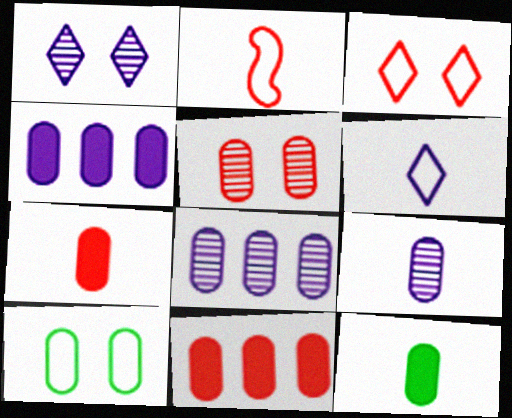[[7, 8, 10], 
[9, 10, 11]]